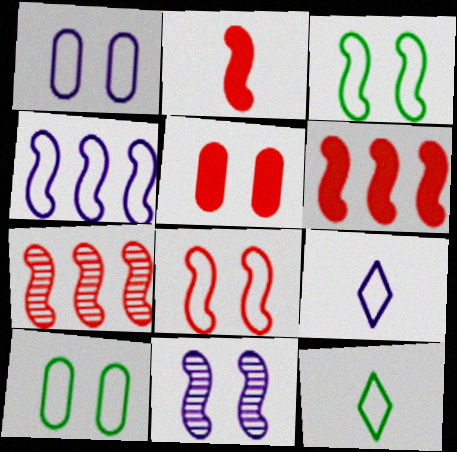[[1, 4, 9], 
[2, 7, 8]]